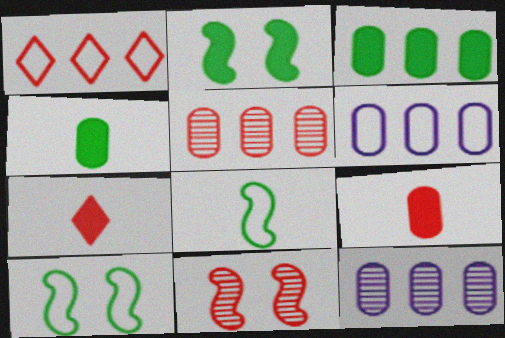[[1, 9, 11], 
[3, 5, 6], 
[7, 10, 12]]